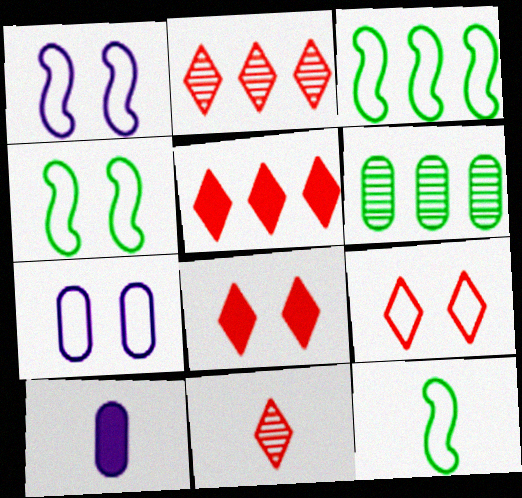[[2, 4, 10], 
[3, 4, 12], 
[4, 7, 9], 
[5, 9, 11], 
[10, 11, 12]]